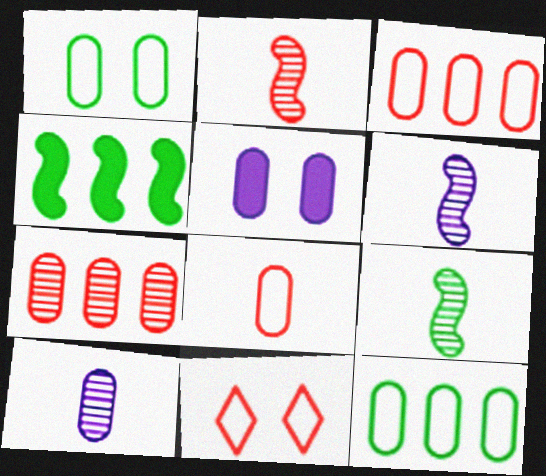[[2, 6, 9], 
[4, 10, 11]]